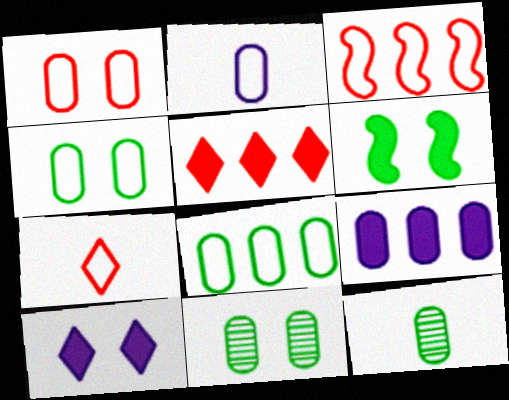[[1, 2, 8], 
[1, 3, 7], 
[1, 9, 12], 
[3, 10, 12]]